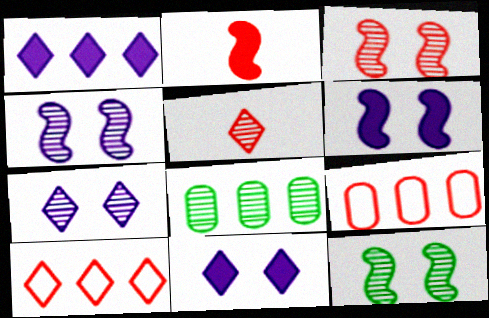[[3, 4, 12], 
[4, 5, 8]]